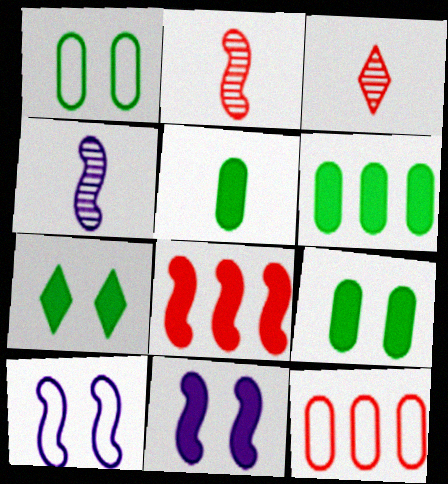[[3, 6, 10], 
[4, 7, 12], 
[5, 6, 9]]